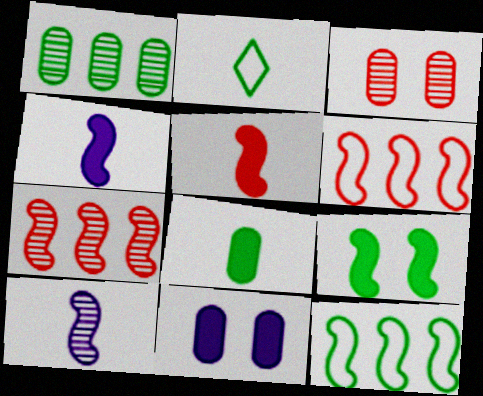[[1, 2, 9], 
[2, 7, 11], 
[6, 9, 10]]